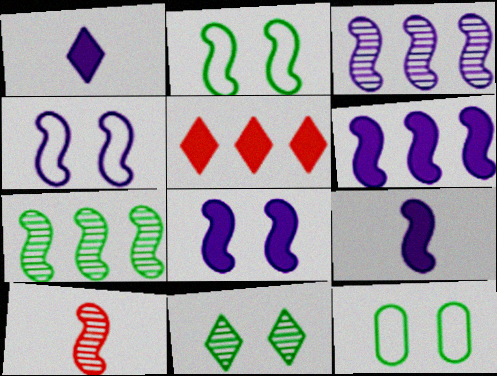[[2, 6, 10], 
[3, 4, 9], 
[6, 8, 9]]